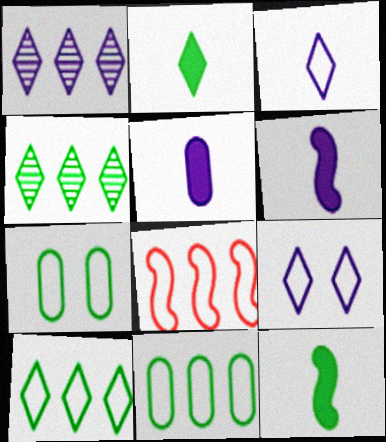[[3, 7, 8], 
[4, 7, 12]]